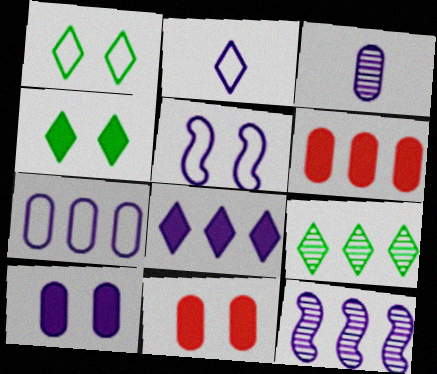[[2, 5, 7], 
[2, 10, 12], 
[3, 5, 8], 
[3, 7, 10], 
[7, 8, 12]]